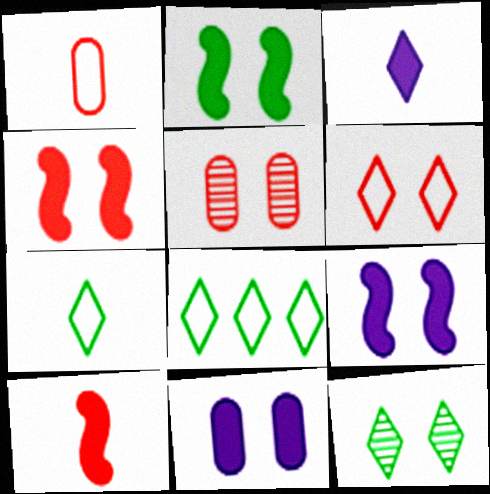[[2, 4, 9], 
[4, 5, 6]]